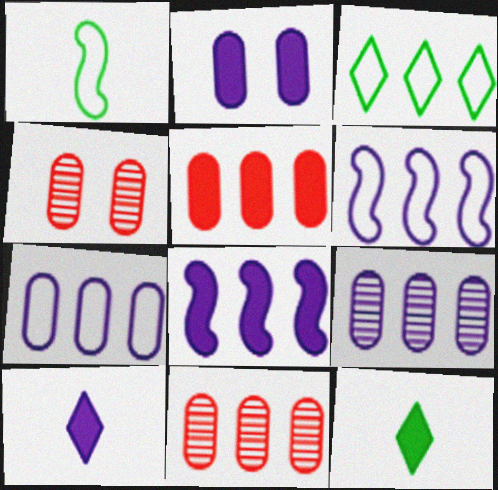[[2, 8, 10], 
[3, 8, 11], 
[4, 6, 12]]